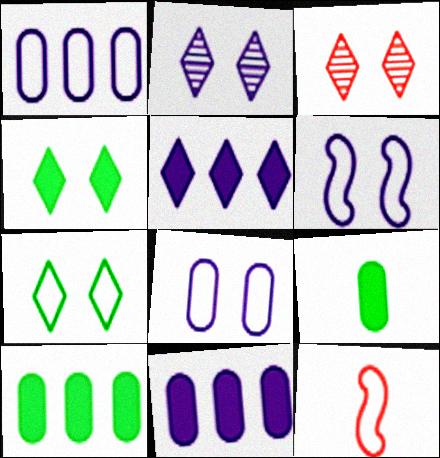[[1, 7, 12], 
[2, 10, 12]]